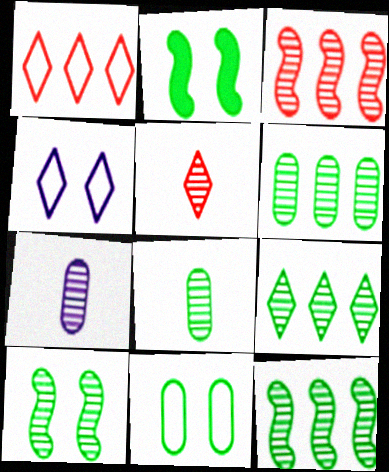[[1, 2, 7], 
[6, 9, 12], 
[8, 9, 10]]